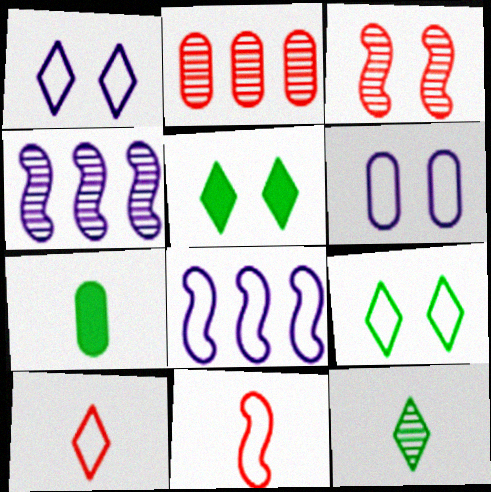[[2, 6, 7], 
[3, 5, 6]]